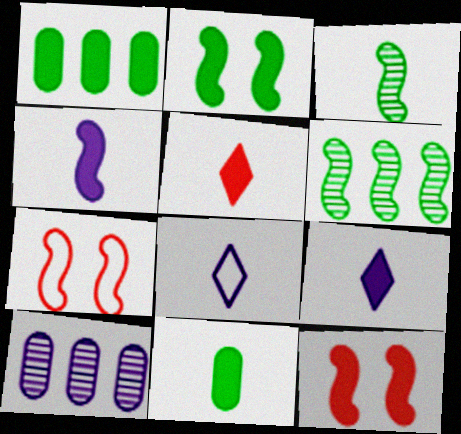[[1, 9, 12], 
[4, 5, 11], 
[4, 6, 7]]